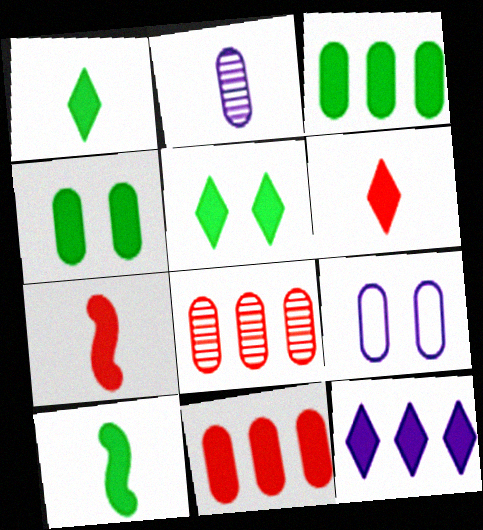[[3, 5, 10], 
[4, 7, 12], 
[5, 6, 12]]